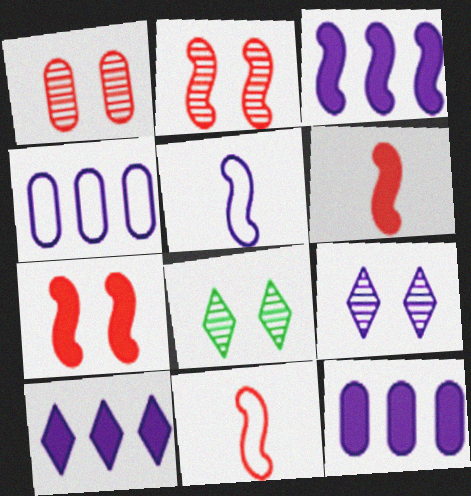[[3, 10, 12], 
[4, 6, 8], 
[5, 9, 12], 
[8, 11, 12]]